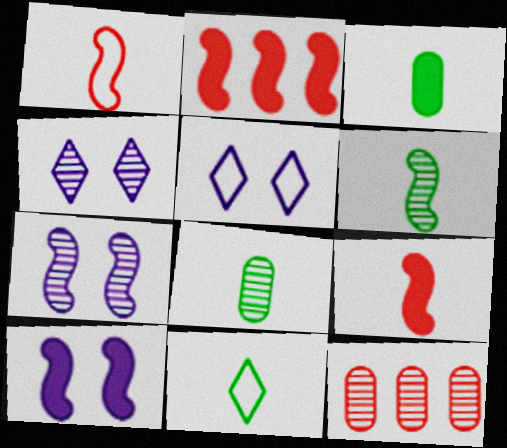[[2, 5, 8], 
[3, 6, 11], 
[4, 6, 12], 
[10, 11, 12]]